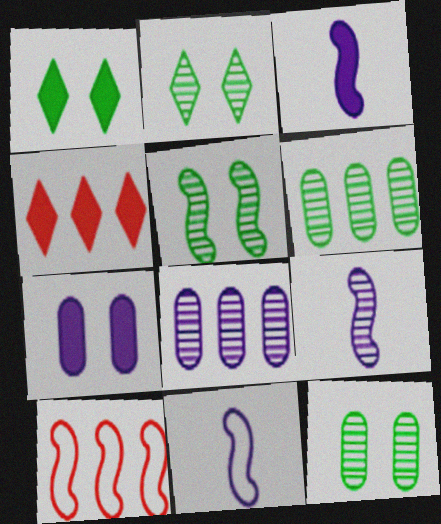[[2, 5, 12], 
[3, 5, 10], 
[3, 9, 11], 
[4, 11, 12]]